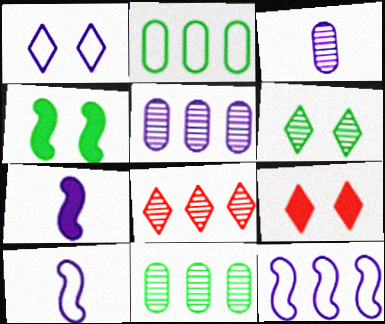[[1, 5, 7], 
[1, 6, 9], 
[9, 10, 11]]